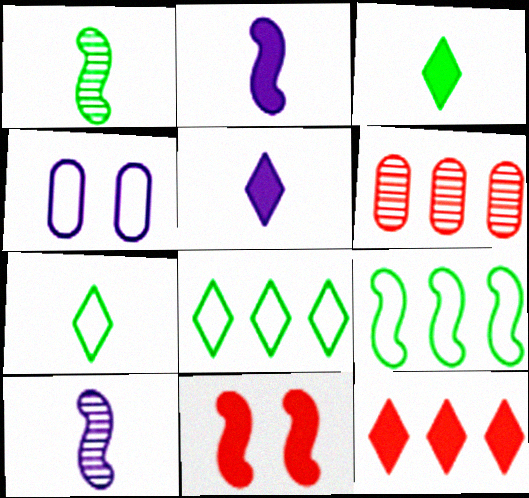[[1, 4, 12], 
[9, 10, 11]]